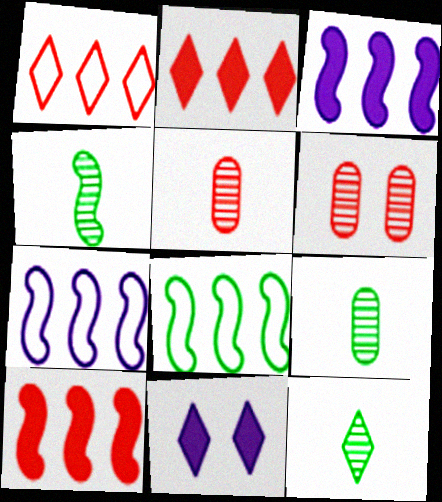[[1, 11, 12], 
[4, 9, 12], 
[5, 8, 11]]